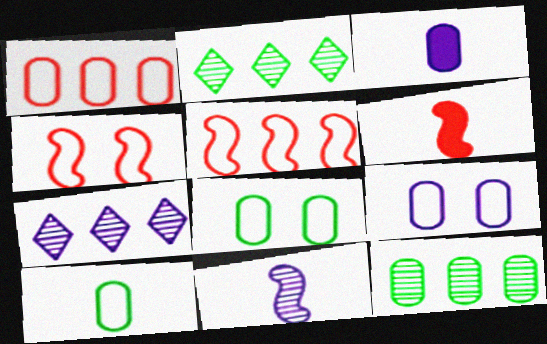[[1, 9, 10], 
[2, 3, 4], 
[2, 6, 9], 
[6, 7, 8]]